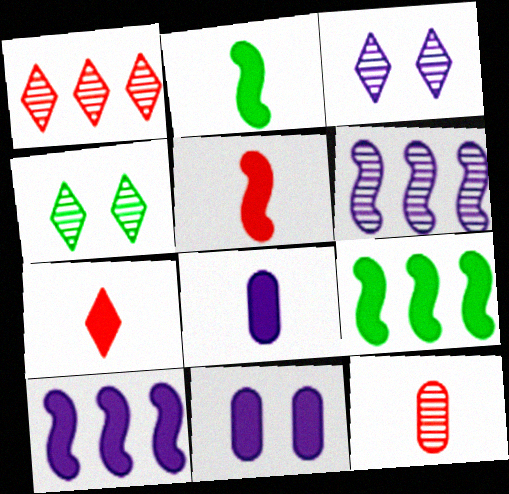[[2, 7, 8], 
[4, 6, 12], 
[7, 9, 11]]